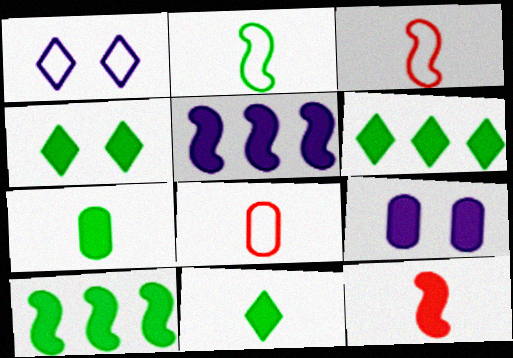[[4, 6, 11], 
[4, 7, 10], 
[6, 9, 12]]